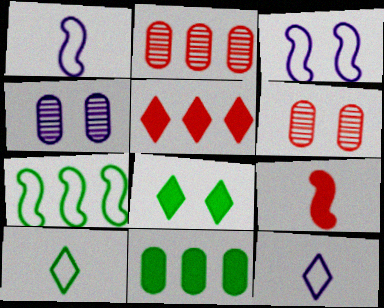[[1, 2, 8], 
[3, 6, 8]]